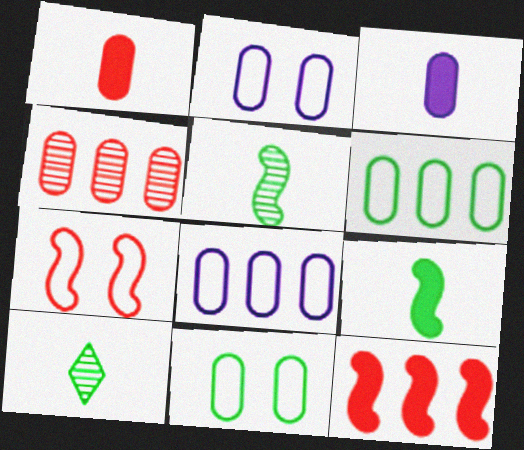[[2, 10, 12], 
[3, 4, 11]]